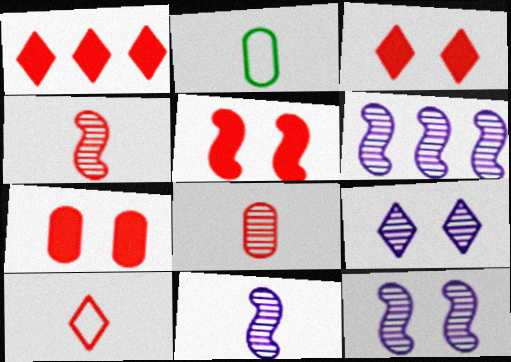[[1, 2, 12], 
[2, 3, 6], 
[3, 5, 7], 
[6, 11, 12]]